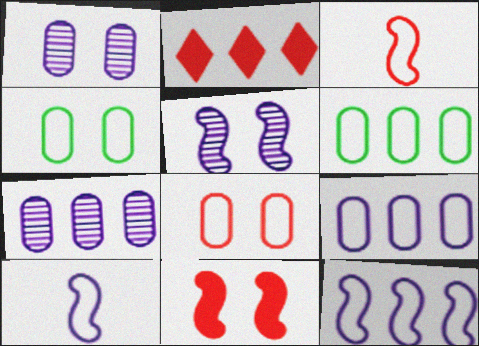[]